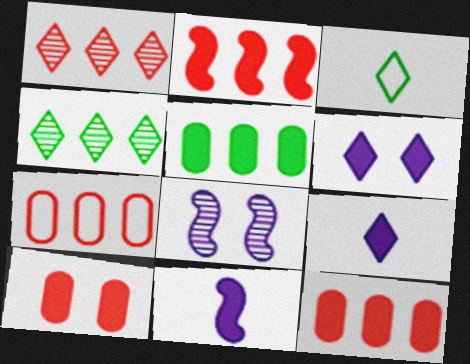[[1, 2, 7], 
[1, 3, 6], 
[3, 8, 12]]